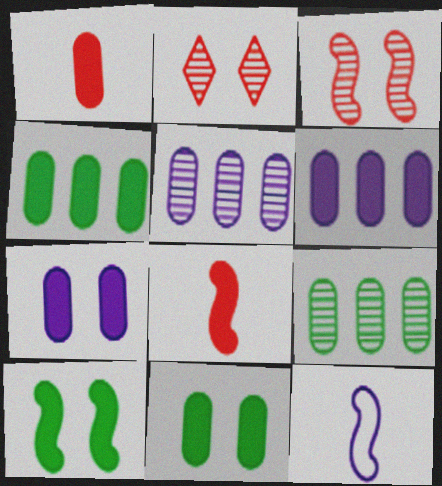[[1, 4, 7], 
[1, 6, 11], 
[2, 4, 12]]